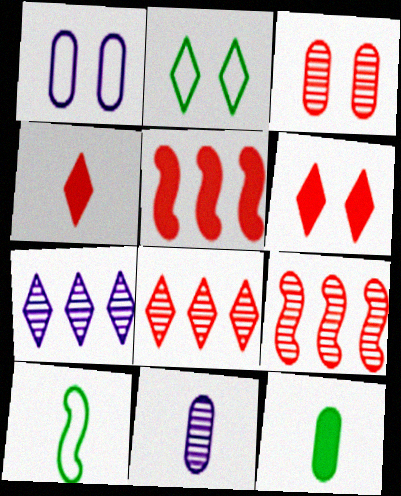[[2, 4, 7], 
[2, 5, 11], 
[4, 10, 11]]